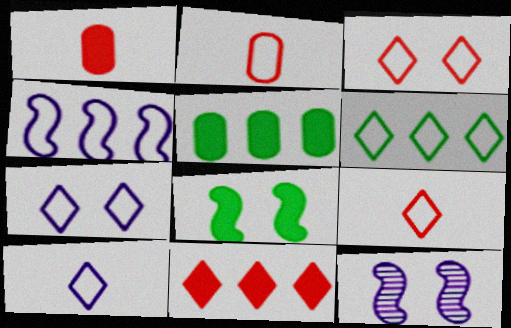[[1, 6, 12], 
[3, 6, 10], 
[5, 9, 12], 
[6, 7, 9]]